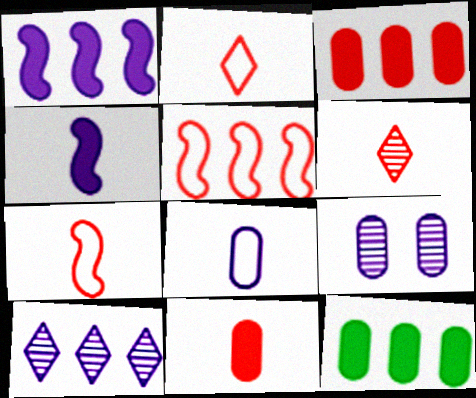[[5, 10, 12], 
[6, 7, 11]]